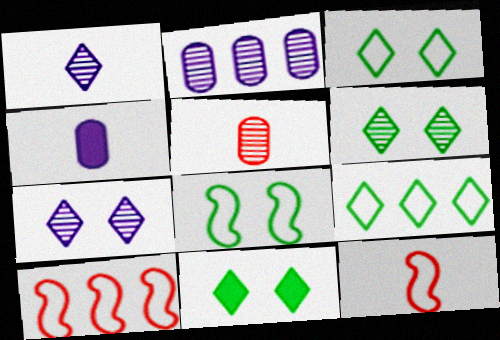[[2, 11, 12], 
[3, 6, 11], 
[4, 6, 10]]